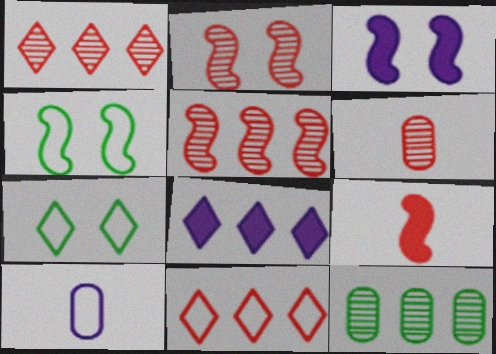[[1, 2, 6], 
[2, 3, 4], 
[4, 6, 8], 
[4, 10, 11]]